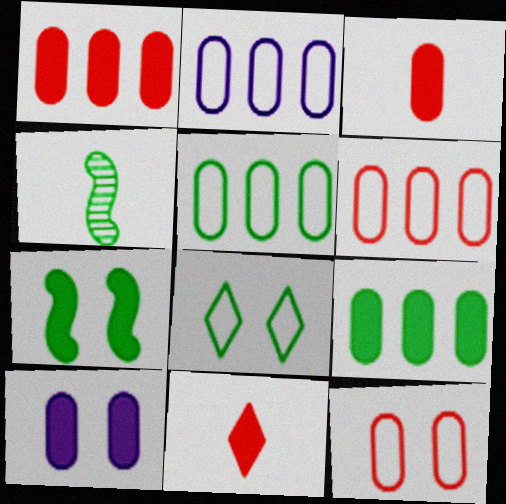[[2, 5, 6], 
[3, 9, 10], 
[4, 8, 9]]